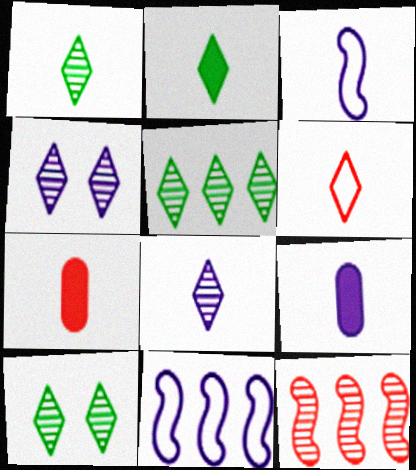[[1, 3, 7], 
[1, 5, 10], 
[2, 6, 8], 
[3, 8, 9], 
[4, 9, 11], 
[7, 10, 11]]